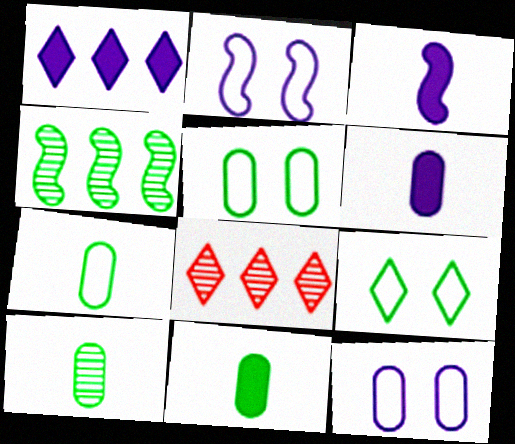[[2, 8, 11], 
[3, 5, 8], 
[4, 9, 11], 
[7, 10, 11]]